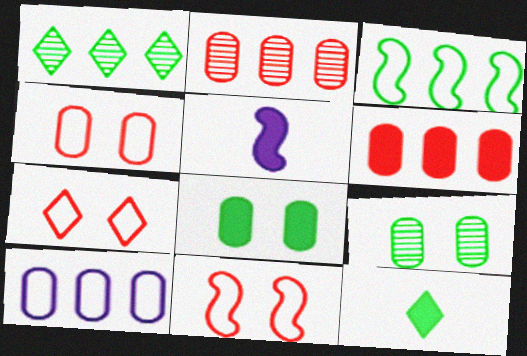[[1, 4, 5], 
[3, 9, 12], 
[4, 7, 11]]